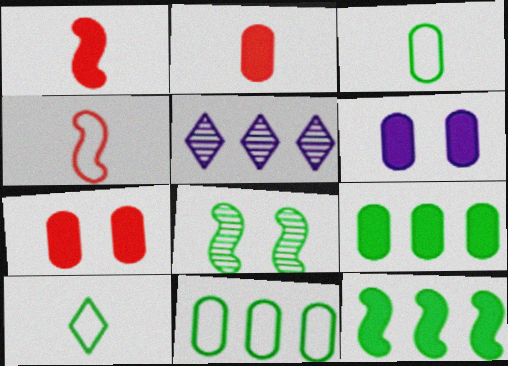[[2, 6, 9], 
[8, 9, 10]]